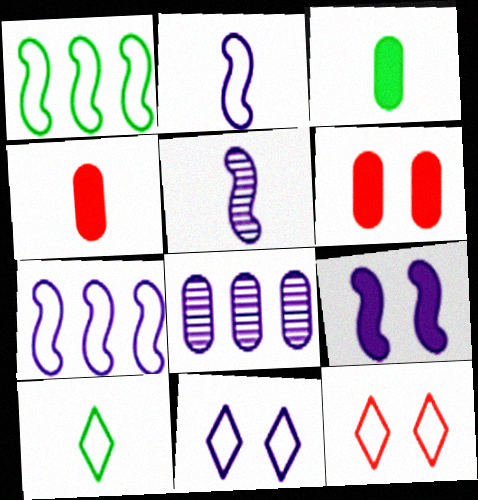[[4, 5, 10], 
[5, 7, 9]]